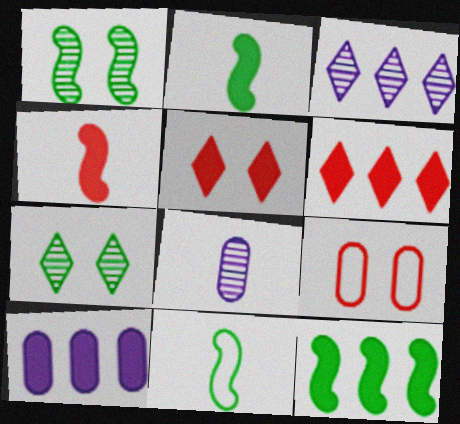[[1, 11, 12], 
[2, 3, 9], 
[2, 5, 10], 
[6, 10, 12]]